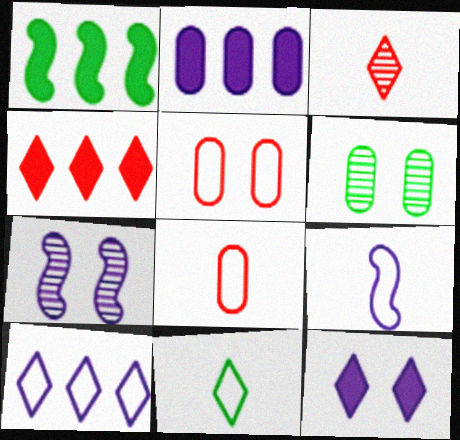[[1, 2, 4], 
[1, 6, 11], 
[2, 6, 8], 
[4, 6, 9], 
[8, 9, 11]]